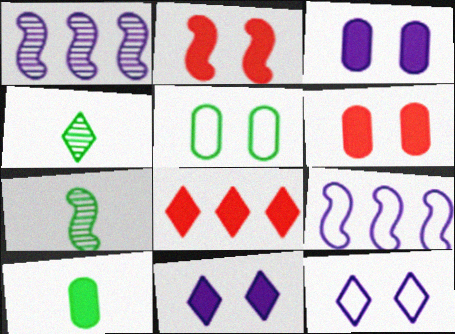[[2, 7, 9], 
[4, 6, 9], 
[4, 8, 12]]